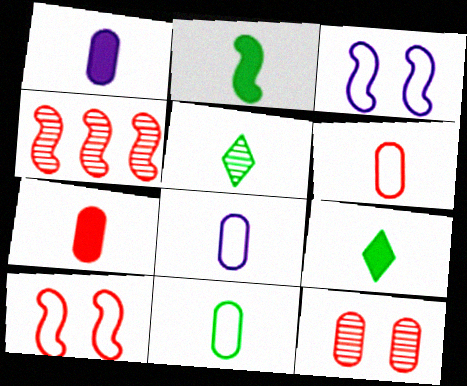[[2, 3, 4], 
[2, 5, 11], 
[6, 8, 11]]